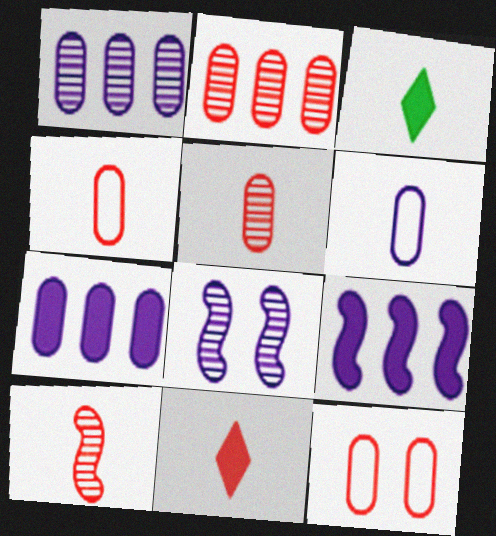[[3, 6, 10], 
[4, 10, 11]]